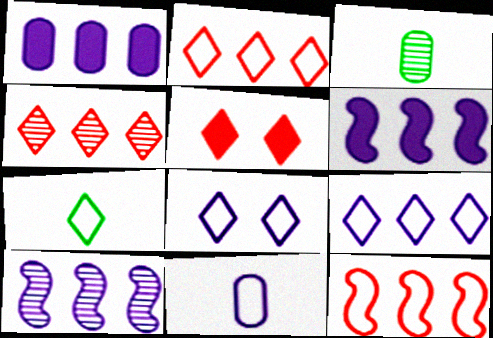[[1, 9, 10], 
[2, 7, 8]]